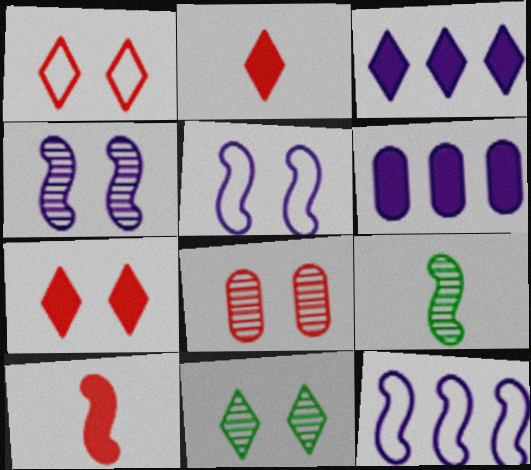[[1, 6, 9], 
[4, 8, 11]]